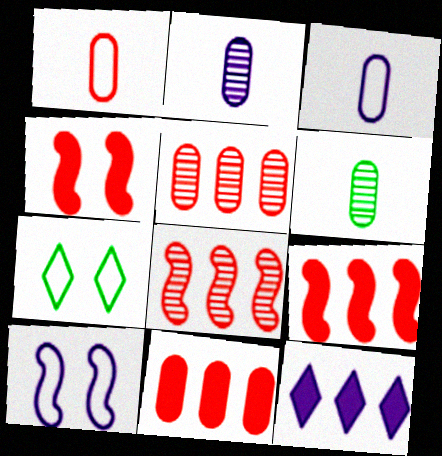[[2, 7, 9], 
[2, 10, 12]]